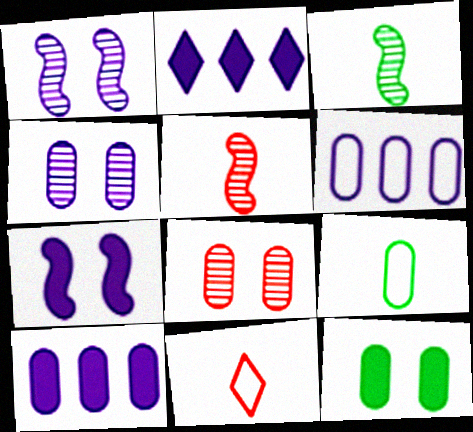[[8, 9, 10]]